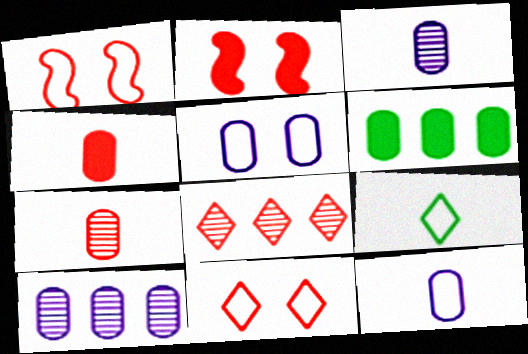[[1, 4, 8], 
[2, 9, 10], 
[5, 6, 7]]